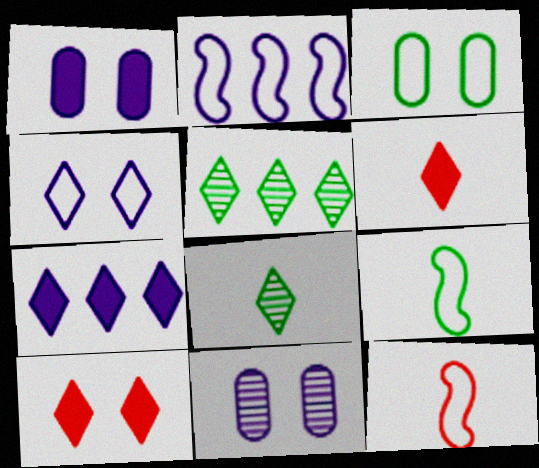[[1, 5, 12], 
[4, 5, 6]]